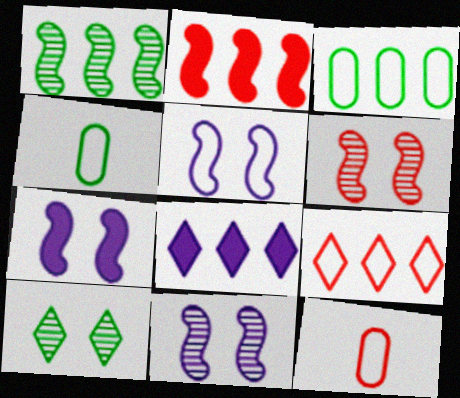[[4, 5, 9], 
[4, 6, 8], 
[5, 7, 11]]